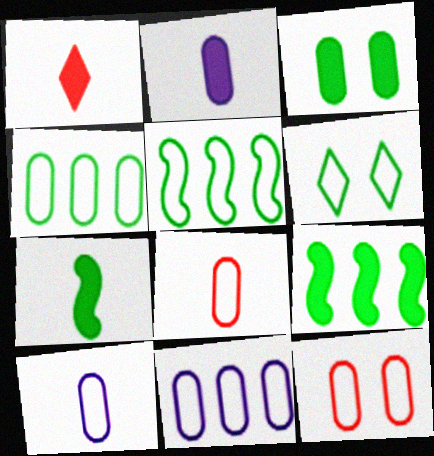[[1, 2, 7], 
[4, 10, 12]]